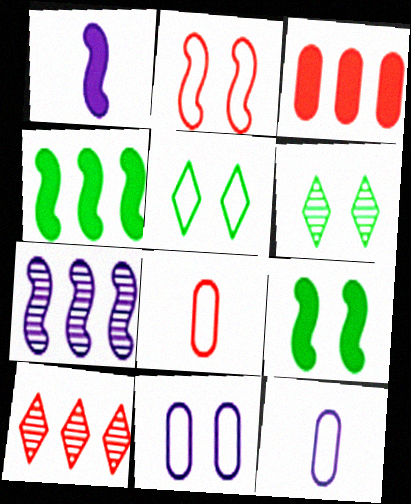[[2, 5, 11], 
[9, 10, 12]]